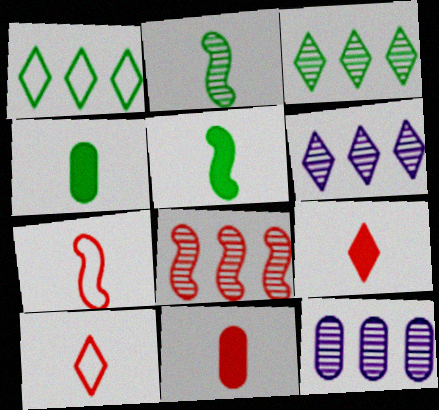[[3, 8, 12]]